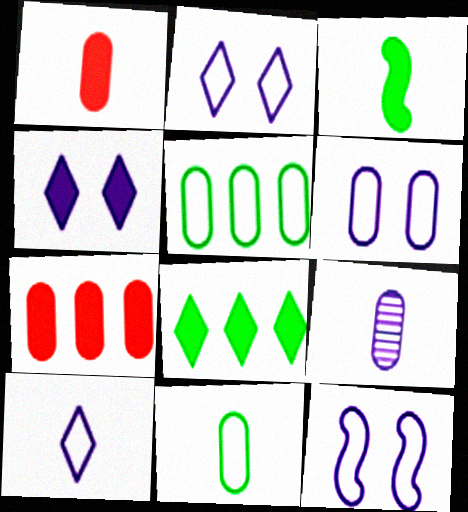[[1, 9, 11], 
[2, 6, 12], 
[3, 4, 7]]